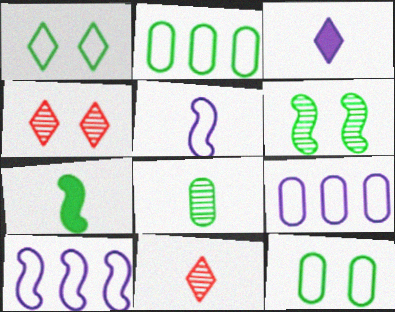[[4, 7, 9]]